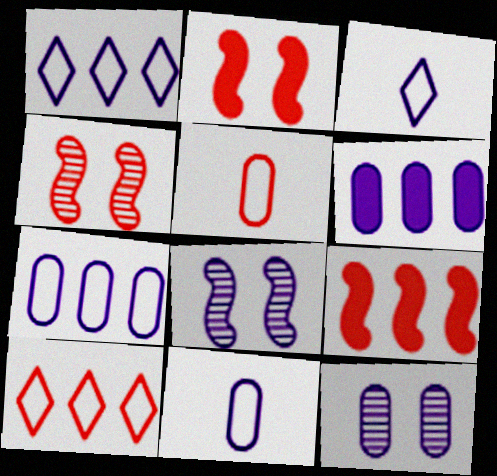[[3, 6, 8], 
[6, 11, 12]]